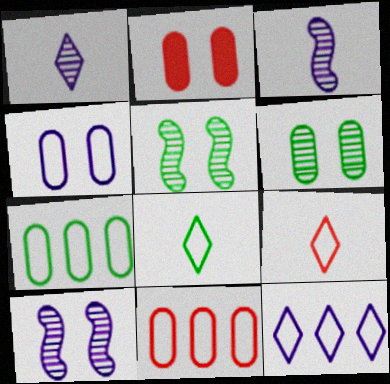[[2, 4, 6]]